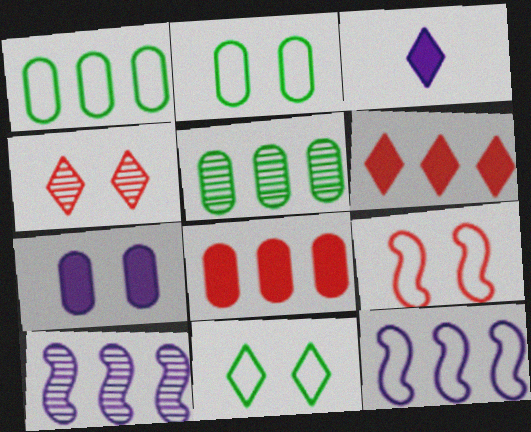[[1, 6, 10], 
[3, 5, 9], 
[5, 6, 12]]